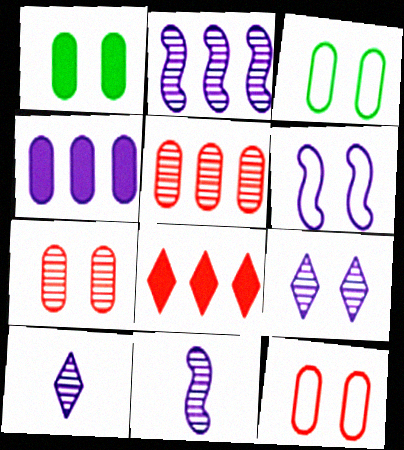[[3, 8, 11], 
[4, 6, 10]]